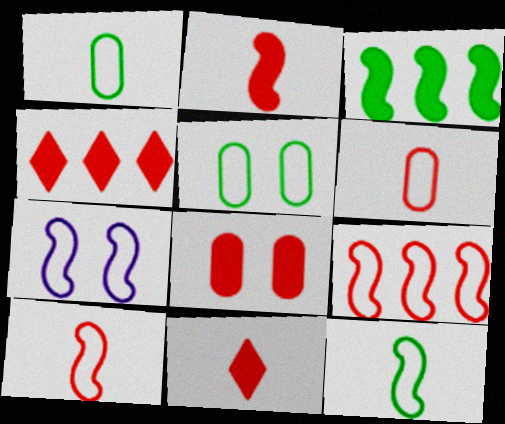[[2, 4, 8], 
[7, 9, 12]]